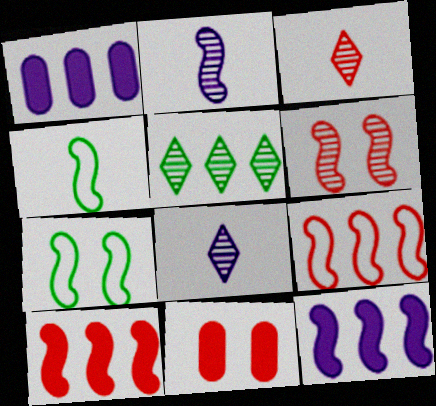[[1, 3, 7], 
[1, 5, 9], 
[2, 7, 10], 
[3, 9, 11], 
[4, 6, 12]]